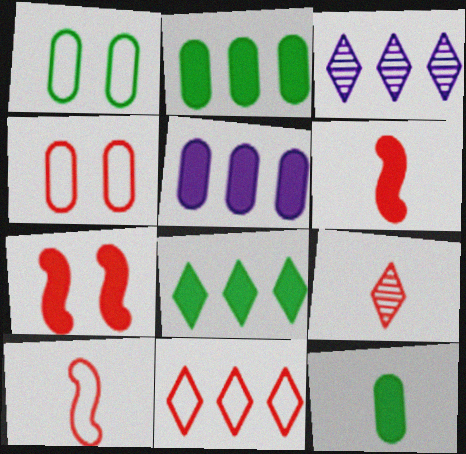[[1, 3, 6], 
[3, 8, 11], 
[4, 10, 11]]